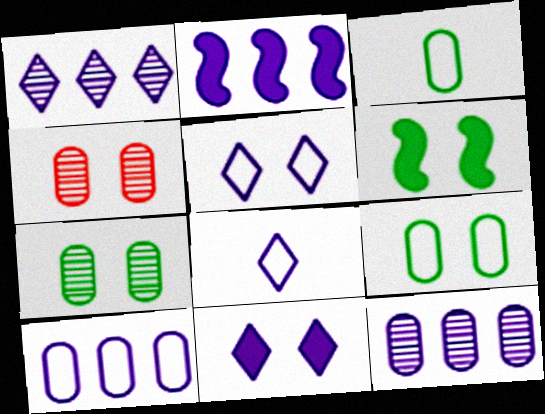[[1, 2, 10], 
[1, 8, 11], 
[4, 5, 6]]